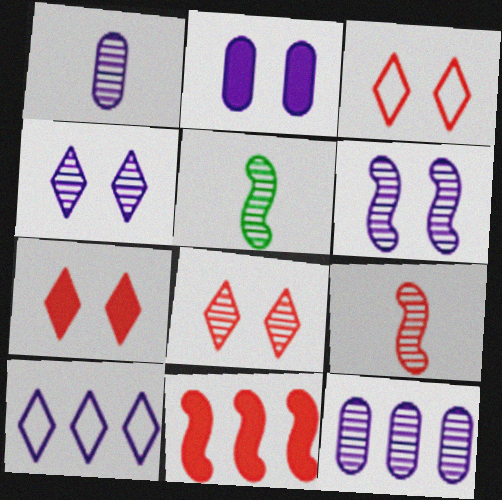[[3, 7, 8], 
[5, 8, 12]]